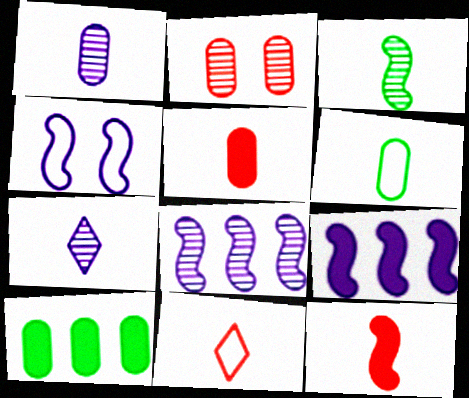[[1, 5, 6], 
[6, 7, 12]]